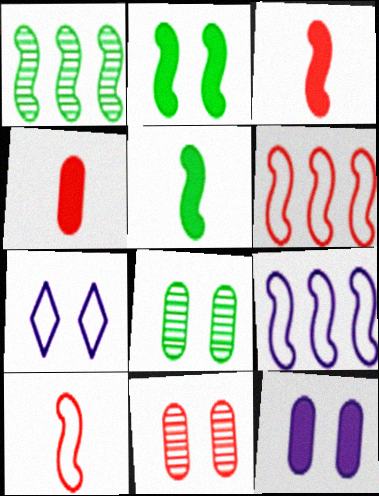[[1, 4, 7], 
[2, 7, 11]]